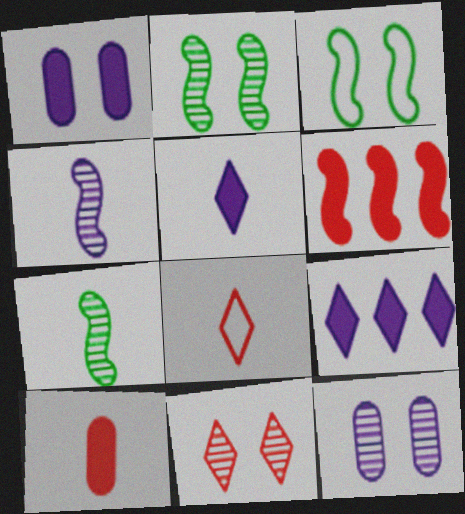[[1, 3, 11], 
[2, 11, 12], 
[3, 4, 6]]